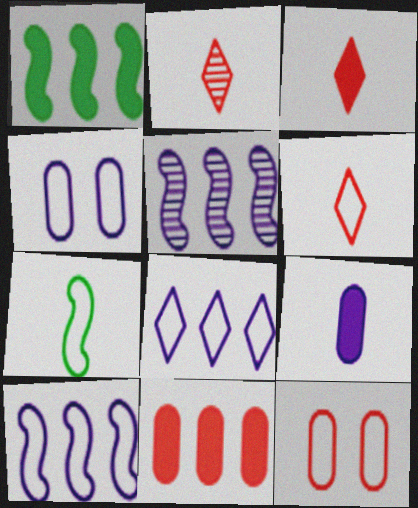[[1, 2, 4], 
[2, 3, 6], 
[2, 7, 9], 
[7, 8, 12]]